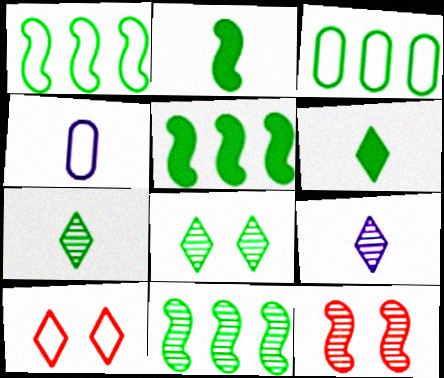[[1, 4, 10], 
[1, 5, 11], 
[2, 3, 8]]